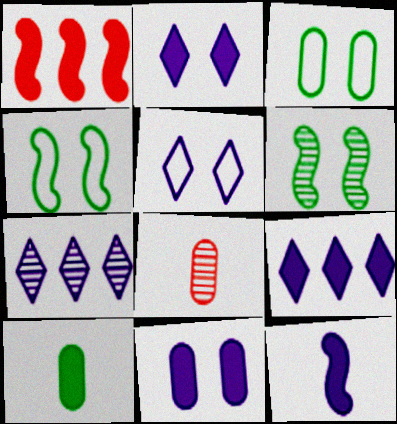[[1, 2, 10], 
[4, 8, 9], 
[6, 7, 8], 
[9, 11, 12]]